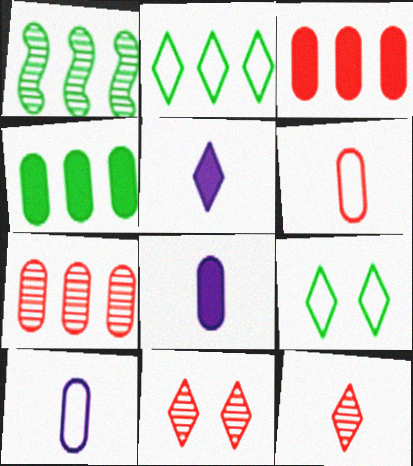[[1, 2, 4], 
[2, 5, 11]]